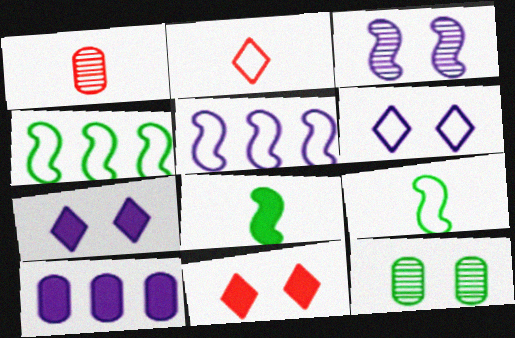[[1, 4, 7], 
[8, 10, 11]]